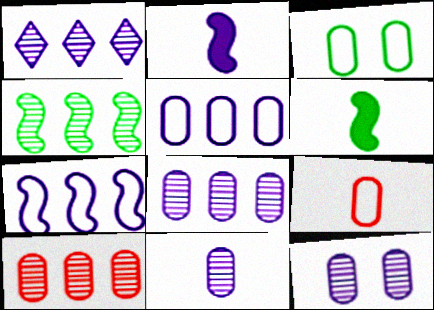[[1, 4, 10], 
[3, 5, 9], 
[8, 11, 12]]